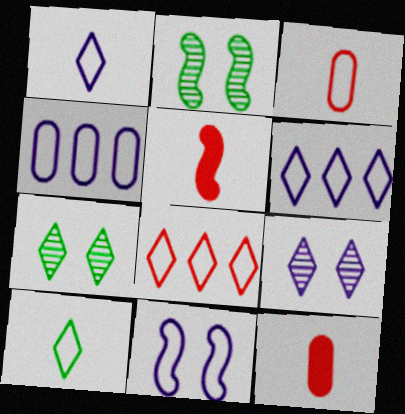[[1, 4, 11], 
[2, 6, 12], 
[4, 5, 7]]